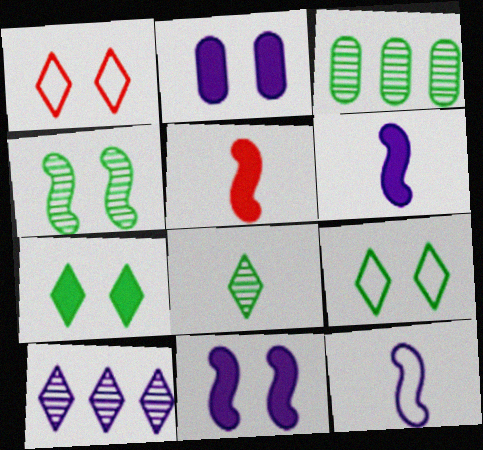[[1, 2, 4], 
[1, 3, 6], 
[2, 10, 12], 
[3, 4, 8]]